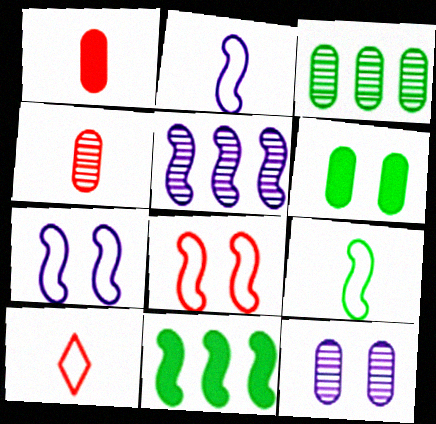[[3, 4, 12], 
[5, 6, 10], 
[10, 11, 12]]